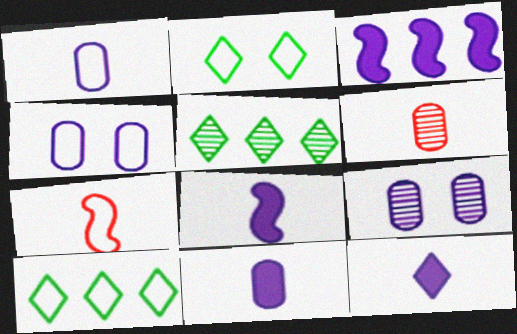[[2, 3, 6], 
[4, 7, 10], 
[8, 11, 12]]